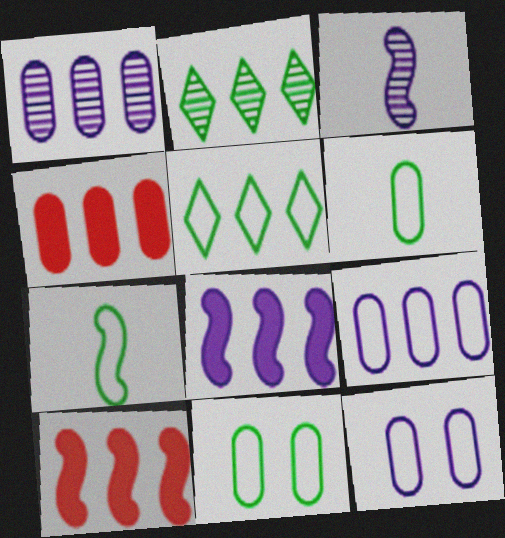[[1, 5, 10], 
[2, 9, 10], 
[5, 7, 11]]